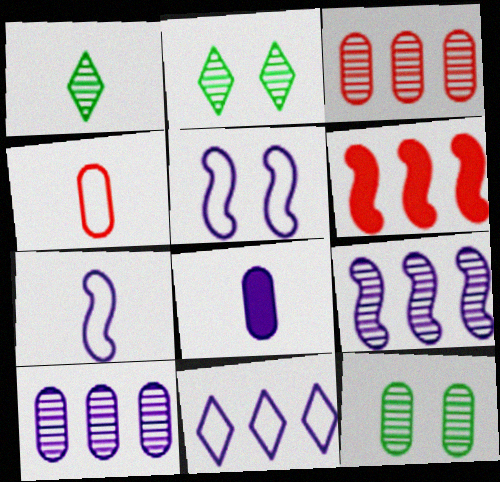[]